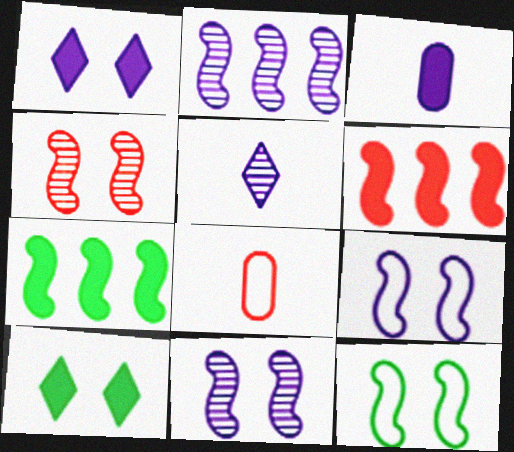[[2, 8, 10], 
[3, 6, 10]]